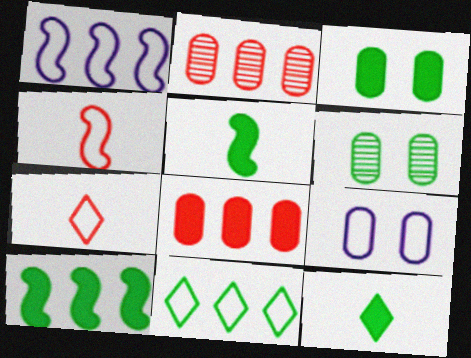[[3, 10, 12], 
[4, 9, 11], 
[5, 6, 11]]